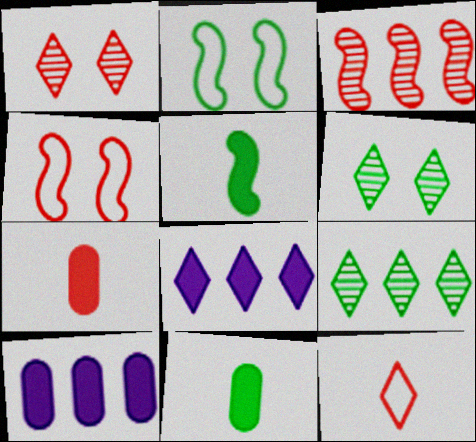[[2, 9, 11], 
[6, 8, 12]]